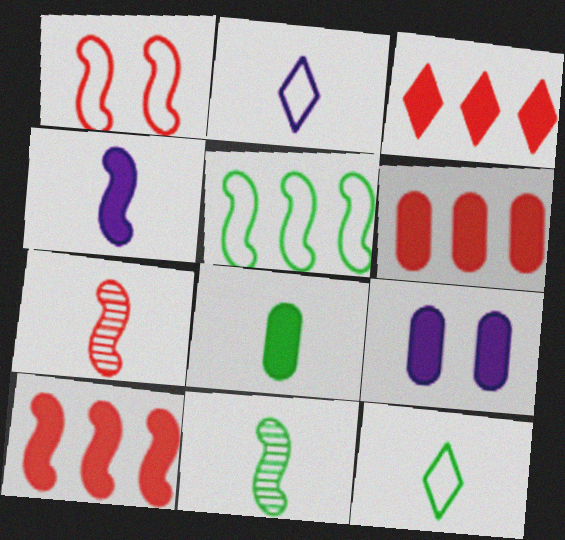[[1, 7, 10], 
[2, 7, 8], 
[3, 6, 10], 
[6, 8, 9], 
[8, 11, 12]]